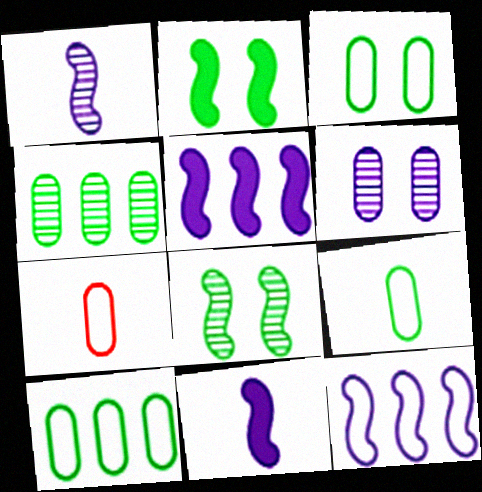[[3, 9, 10]]